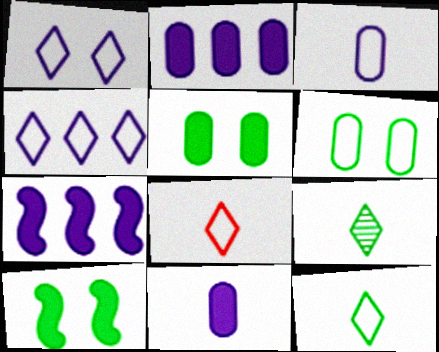[]